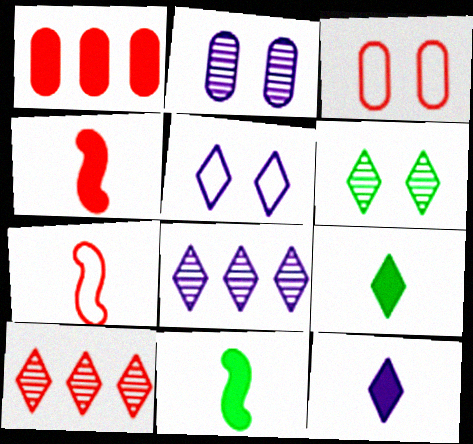[[3, 4, 10], 
[3, 8, 11], 
[5, 8, 12], 
[5, 9, 10]]